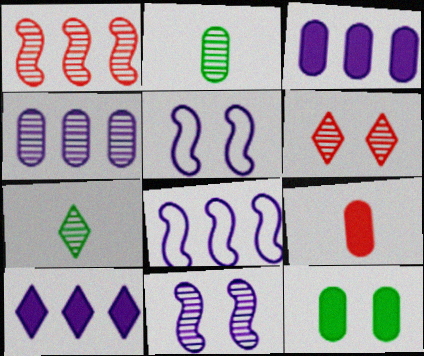[[3, 9, 12], 
[4, 8, 10], 
[5, 6, 12]]